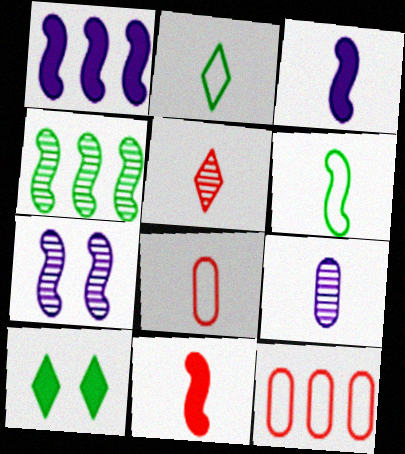[[2, 9, 11], 
[5, 8, 11]]